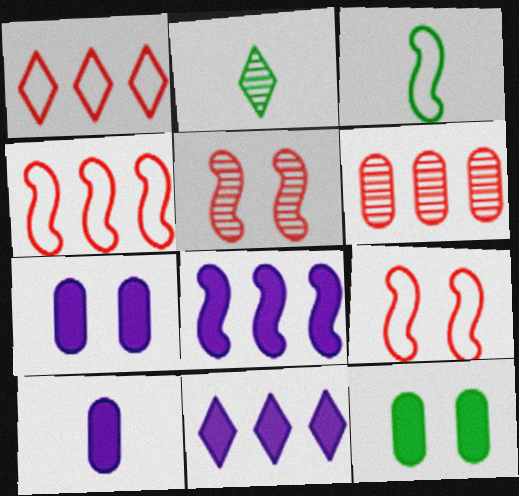[[2, 4, 7], 
[3, 5, 8]]